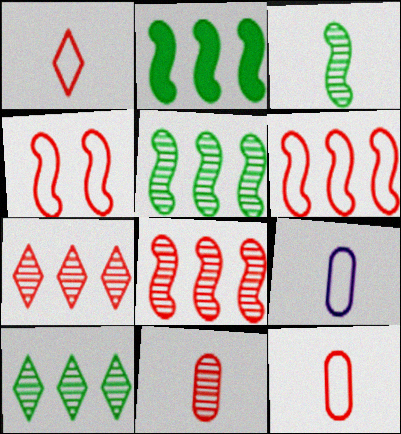[]